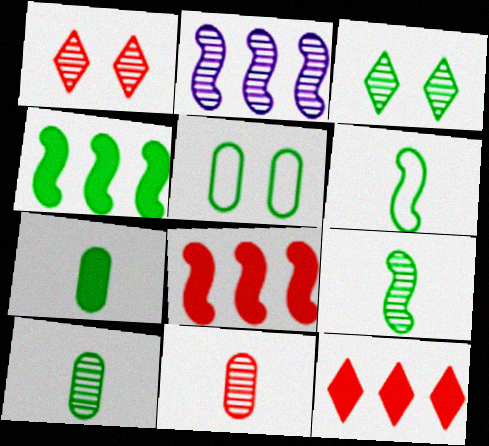[[1, 2, 10], 
[2, 3, 11]]